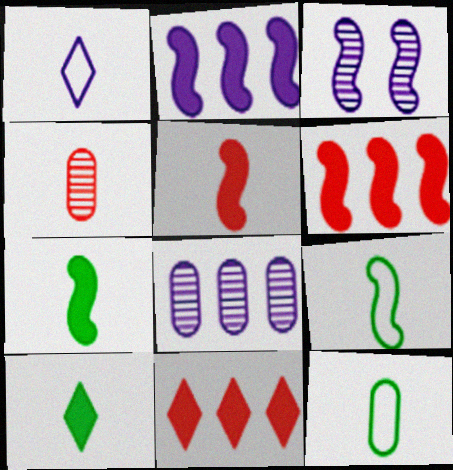[[1, 4, 7], 
[3, 6, 9], 
[3, 11, 12]]